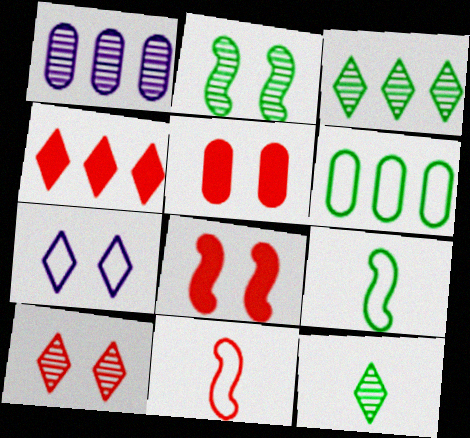[[2, 5, 7], 
[4, 7, 12], 
[6, 7, 11]]